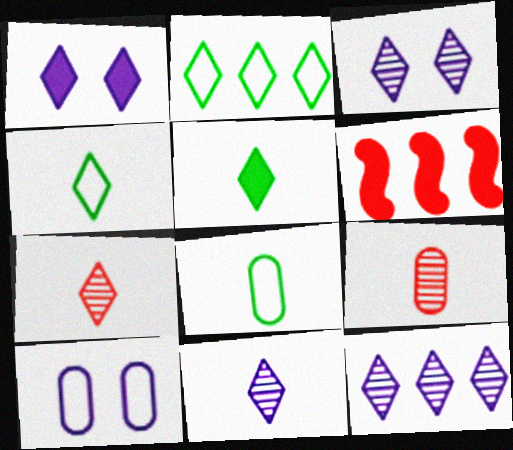[[1, 2, 7], 
[3, 6, 8], 
[3, 11, 12]]